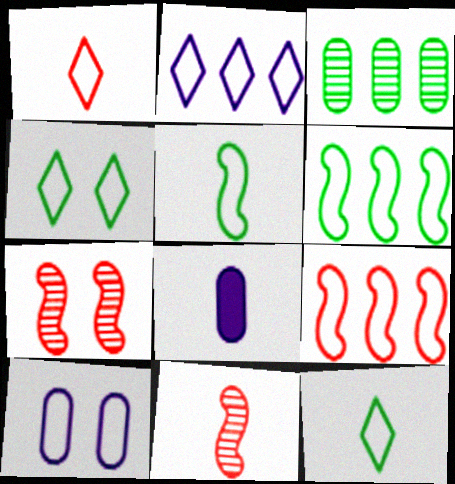[[1, 2, 4], 
[1, 6, 10], 
[8, 11, 12], 
[9, 10, 12]]